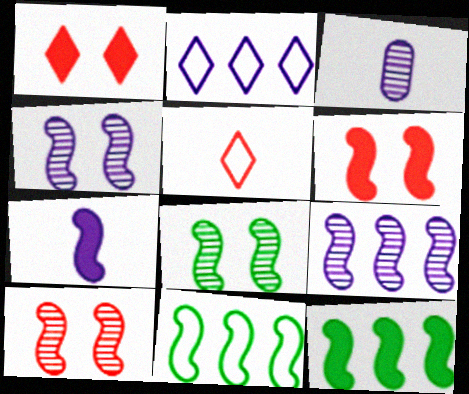[[1, 3, 11], 
[4, 8, 10], 
[6, 7, 12], 
[7, 10, 11]]